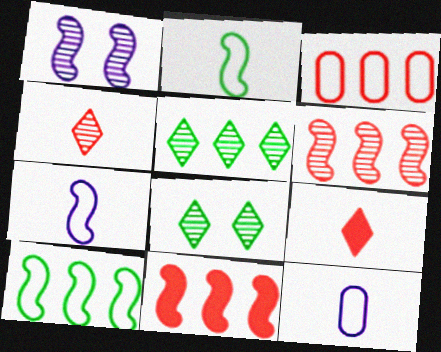[[1, 2, 11], 
[8, 11, 12]]